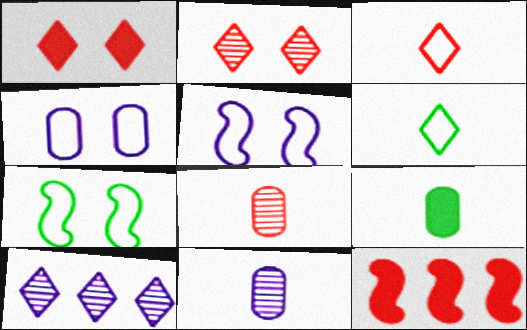[[1, 6, 10]]